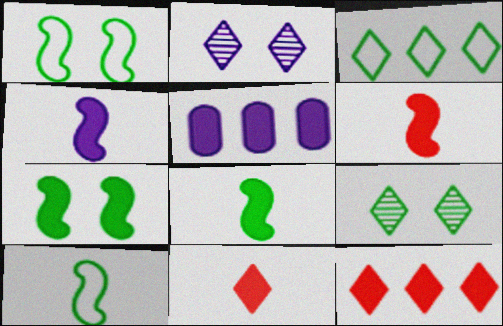[[2, 3, 11], 
[4, 6, 8], 
[5, 7, 11]]